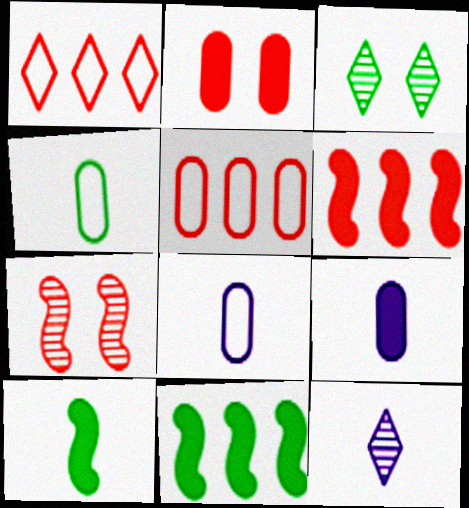[[3, 4, 11], 
[3, 6, 8]]